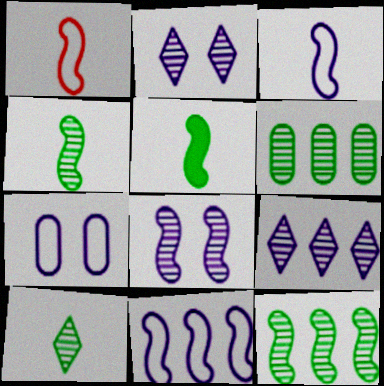[]